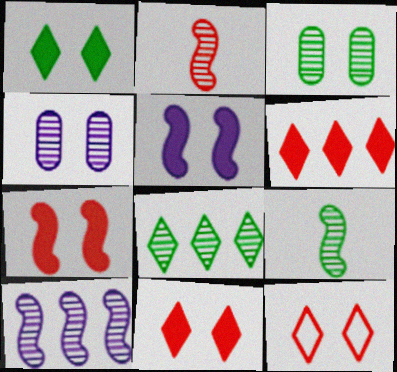[[2, 4, 8], 
[3, 5, 12], 
[3, 8, 9]]